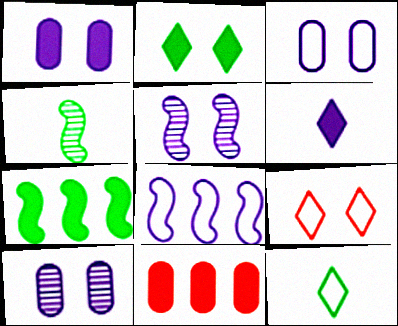[[1, 3, 10], 
[5, 11, 12], 
[6, 8, 10]]